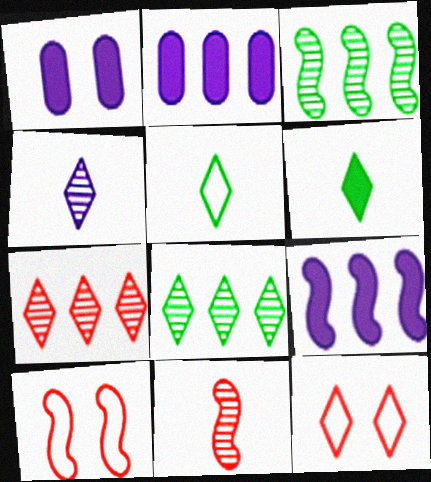[]